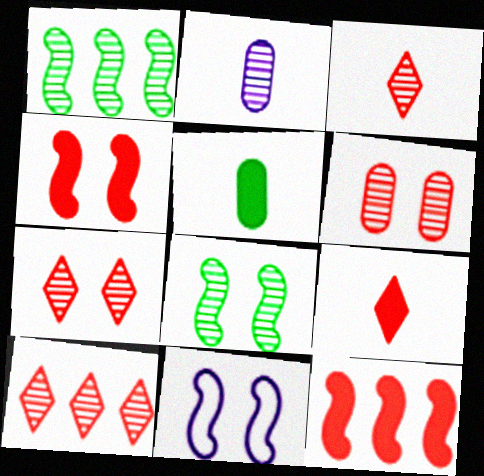[[1, 2, 7], 
[2, 8, 10], 
[3, 7, 10], 
[4, 8, 11], 
[5, 10, 11]]